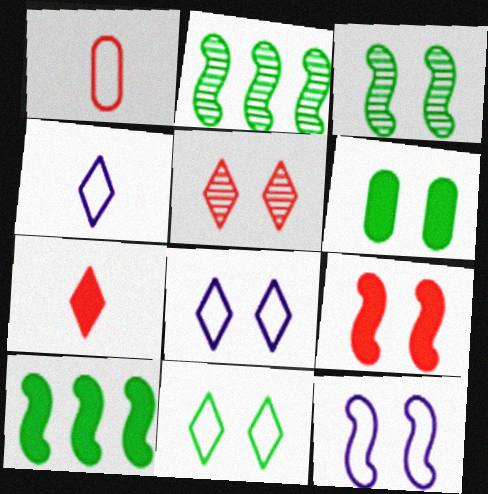[[3, 6, 11], 
[3, 9, 12], 
[5, 6, 12]]